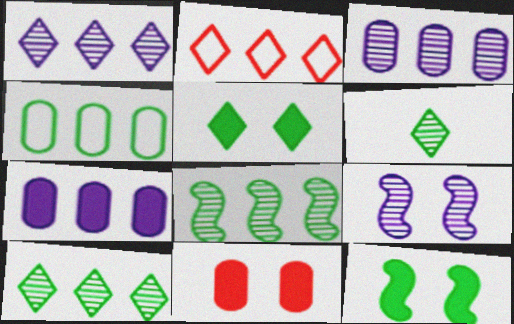[[2, 7, 8], 
[4, 6, 12]]